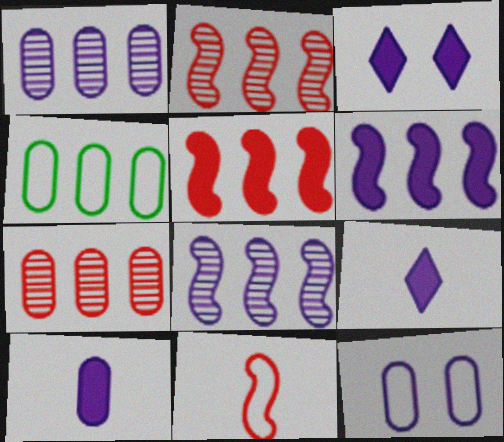[[1, 10, 12], 
[3, 6, 10], 
[8, 9, 12]]